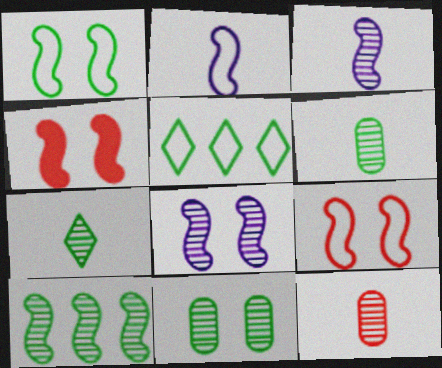[[1, 4, 8], 
[2, 4, 10], 
[3, 7, 12], 
[7, 10, 11]]